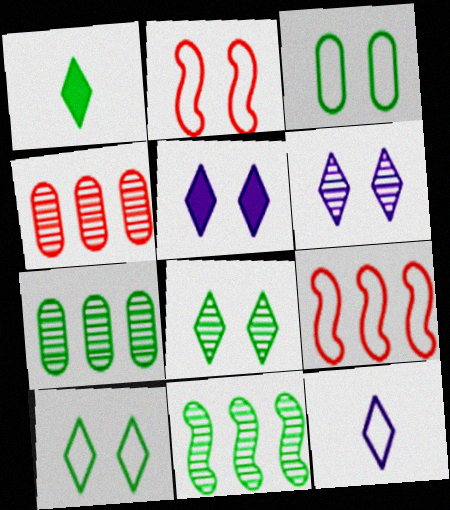[[1, 3, 11], 
[3, 9, 12]]